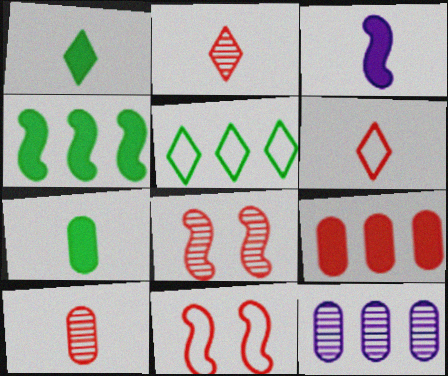[[1, 11, 12], 
[2, 9, 11], 
[6, 8, 9]]